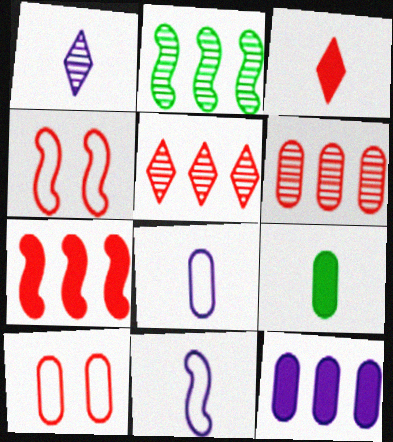[[3, 4, 6]]